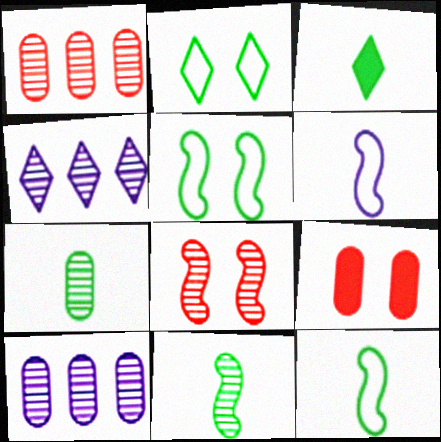[[3, 7, 12], 
[4, 7, 8], 
[4, 9, 12]]